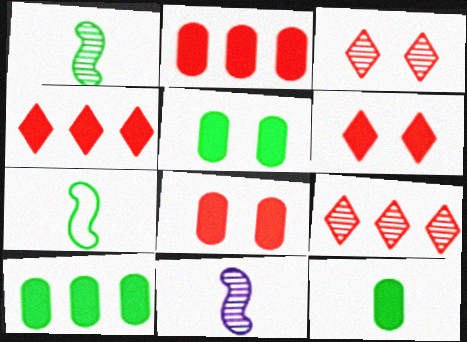[[5, 10, 12]]